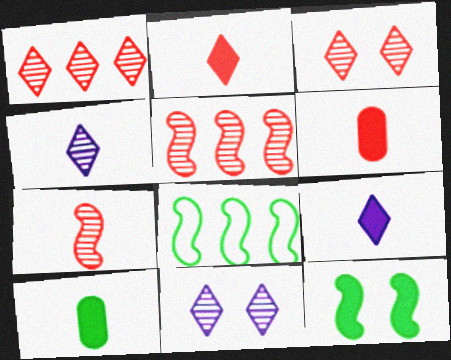[[6, 8, 11]]